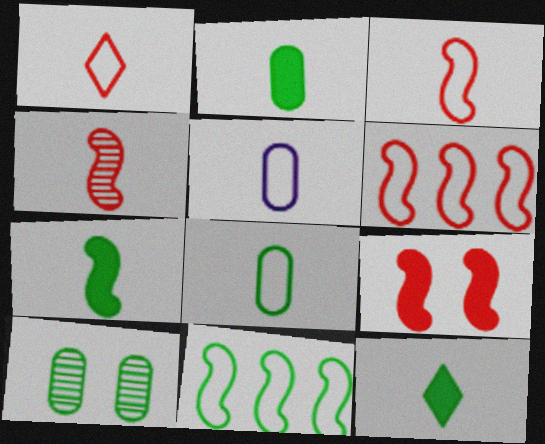[[2, 7, 12], 
[4, 5, 12], 
[4, 6, 9], 
[10, 11, 12]]